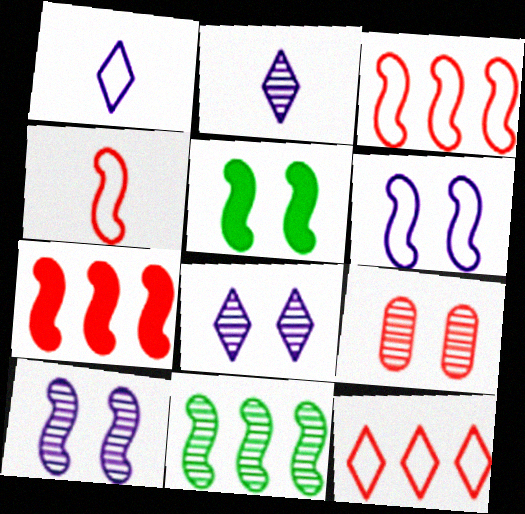[[2, 9, 11]]